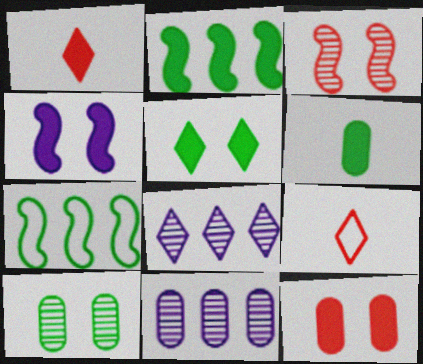[[2, 5, 6], 
[4, 5, 12], 
[5, 8, 9]]